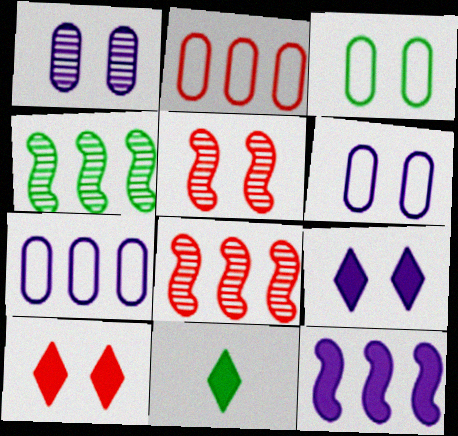[[3, 4, 11], 
[3, 5, 9], 
[5, 7, 11], 
[6, 8, 11]]